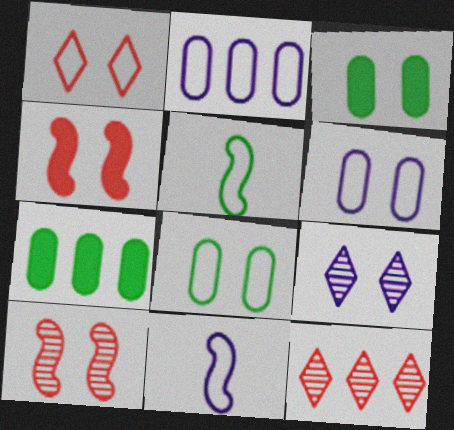[[1, 2, 5], 
[3, 11, 12], 
[4, 8, 9]]